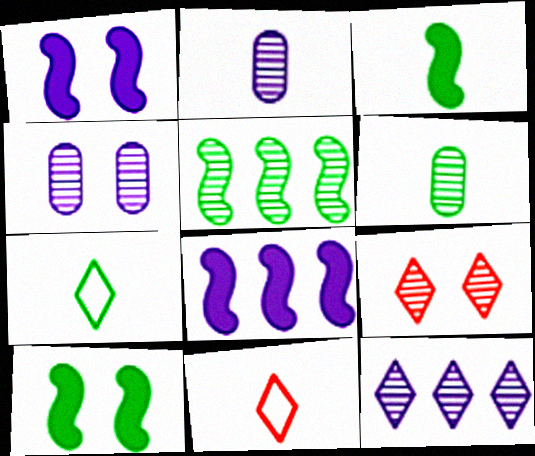[[2, 3, 11], 
[2, 5, 9], 
[3, 6, 7]]